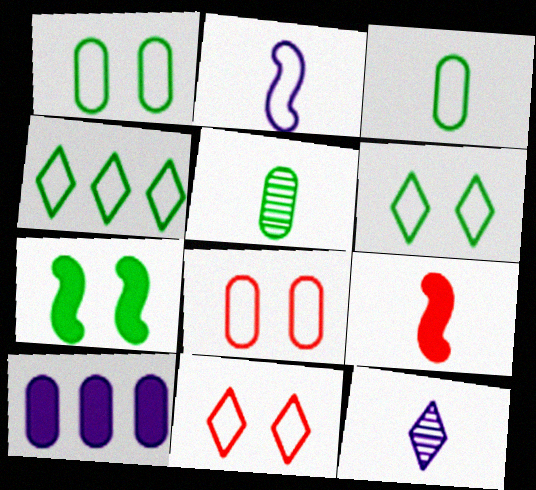[[2, 4, 8], 
[3, 9, 12], 
[4, 5, 7], 
[5, 8, 10]]